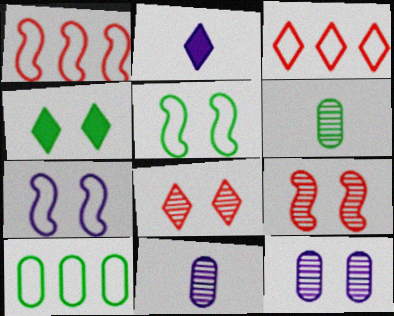[[1, 4, 11], 
[2, 9, 10]]